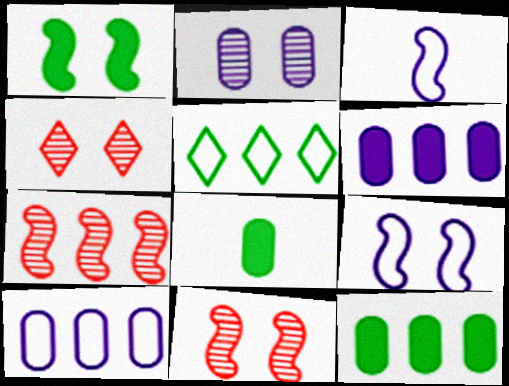[[1, 3, 7], 
[1, 9, 11], 
[3, 4, 12], 
[5, 6, 7]]